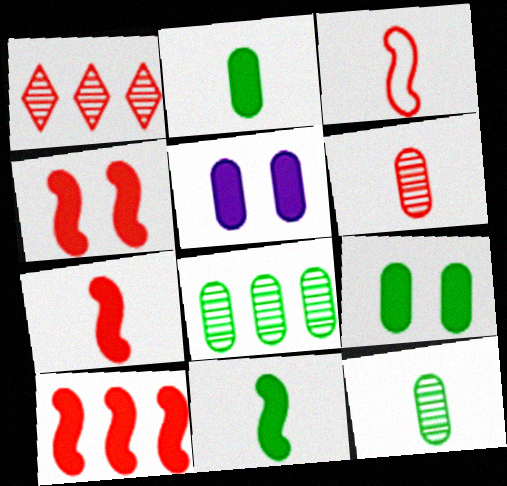[[4, 7, 10]]